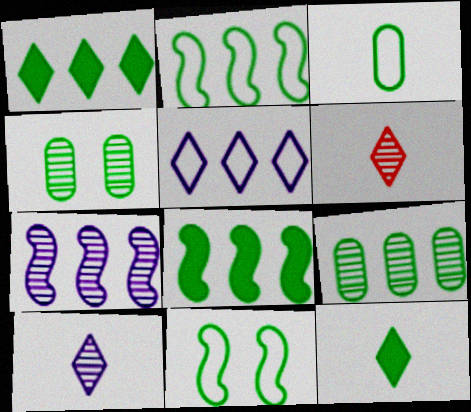[[1, 2, 9], 
[2, 4, 12], 
[4, 6, 7], 
[9, 11, 12]]